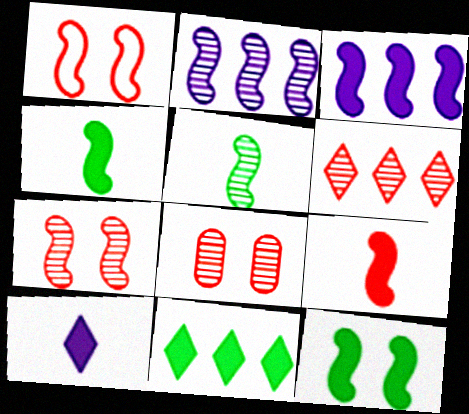[[1, 2, 4], 
[1, 3, 5], 
[2, 5, 7], 
[3, 9, 12]]